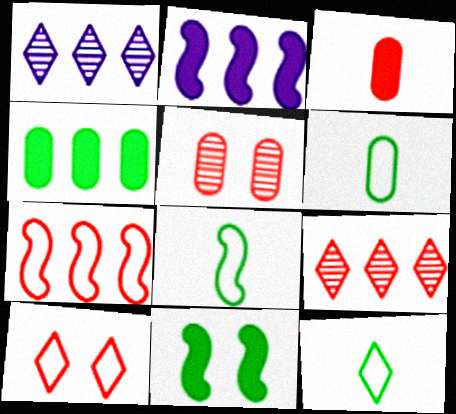[[1, 4, 7], 
[2, 5, 12], 
[6, 8, 12]]